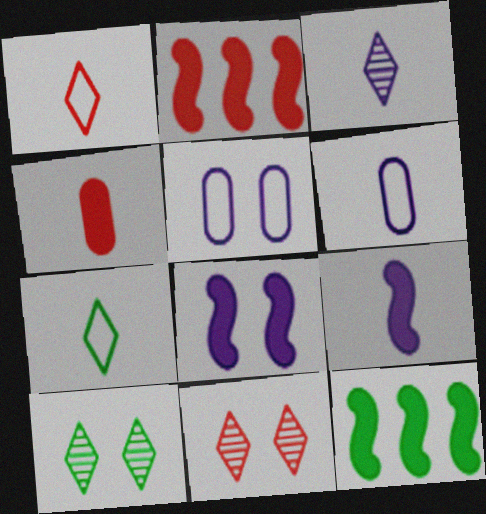[[2, 6, 10], 
[3, 6, 9], 
[6, 11, 12]]